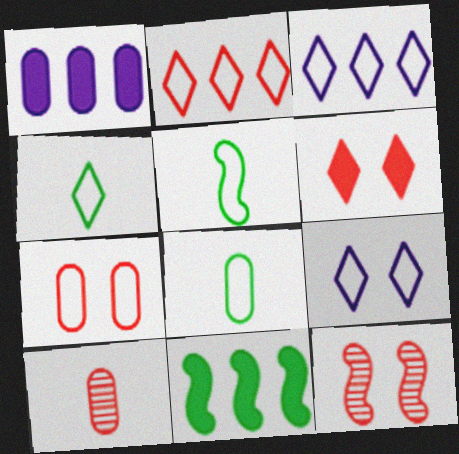[[1, 4, 12], 
[2, 4, 9], 
[3, 5, 7], 
[4, 5, 8], 
[6, 7, 12], 
[9, 10, 11]]